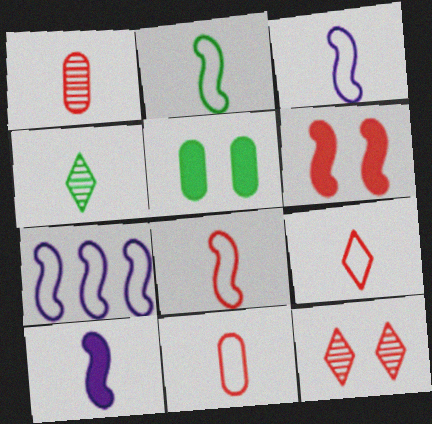[[2, 3, 8], 
[4, 10, 11], 
[8, 9, 11]]